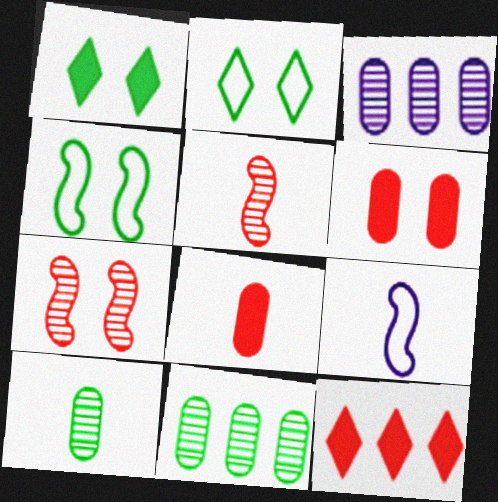[]